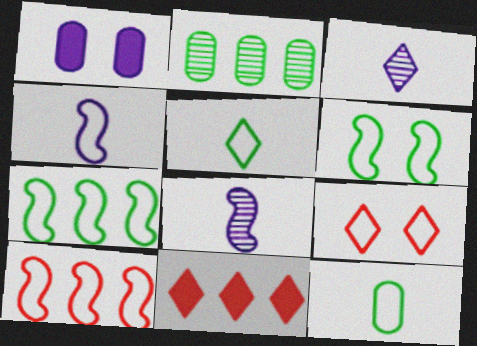[[4, 6, 10]]